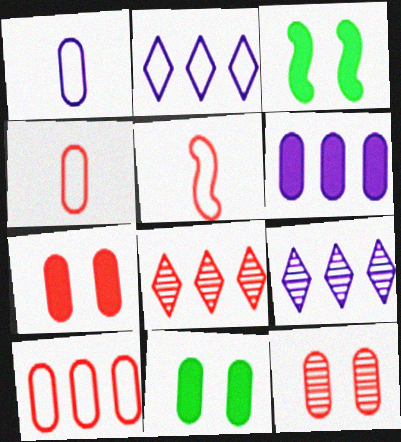[[1, 3, 8], 
[3, 4, 9], 
[5, 7, 8], 
[5, 9, 11]]